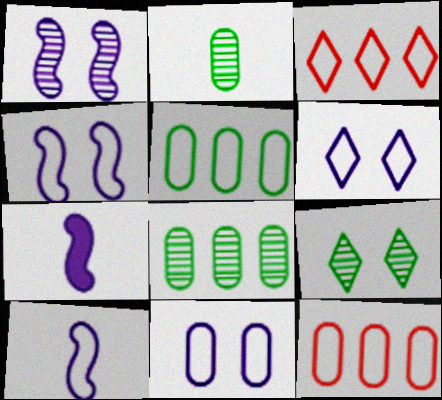[[4, 6, 11], 
[7, 9, 12]]